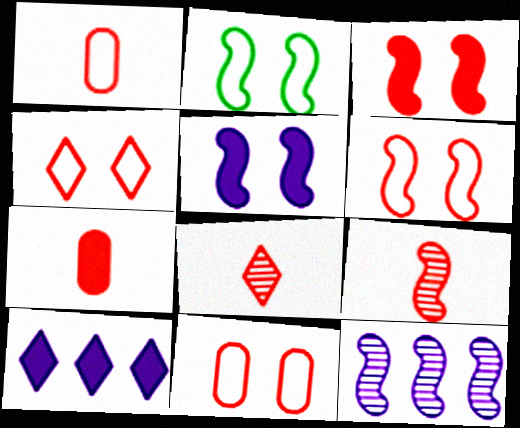[[4, 6, 11]]